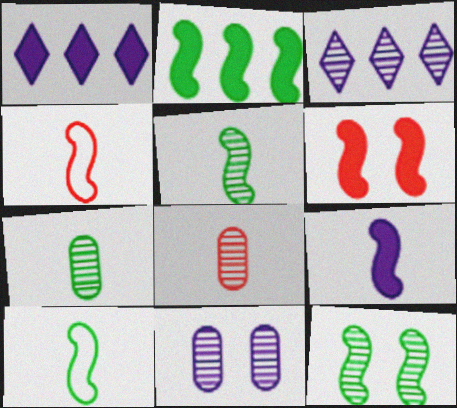[[2, 6, 9], 
[2, 10, 12], 
[3, 8, 12], 
[4, 5, 9]]